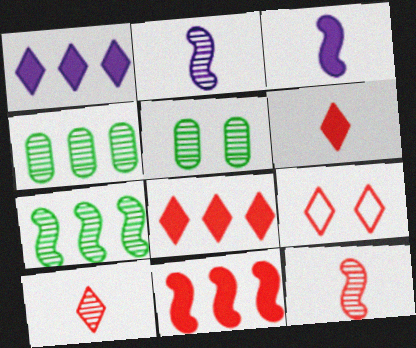[[3, 4, 9], 
[8, 9, 10]]